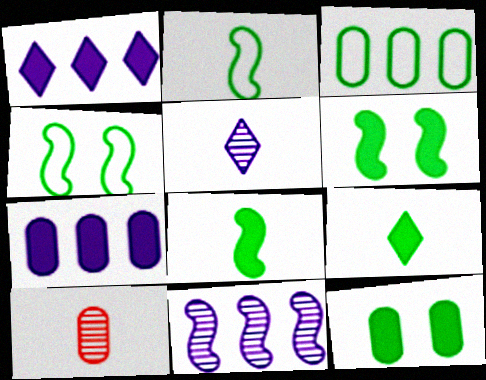[[1, 4, 10]]